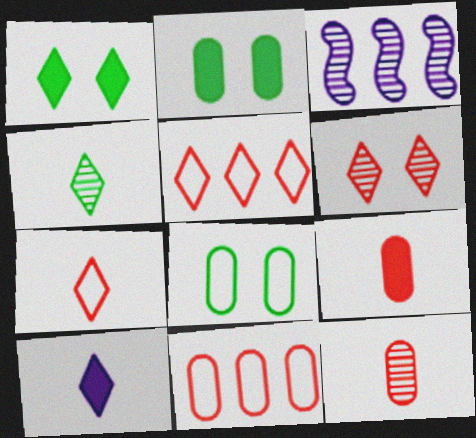[[2, 3, 7], 
[4, 7, 10]]